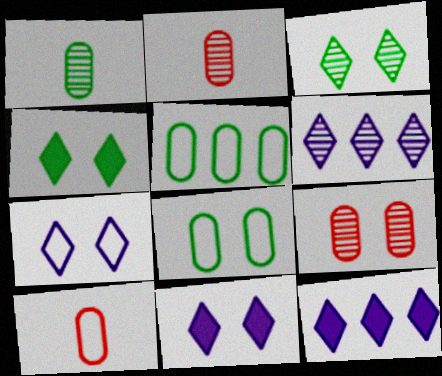[]